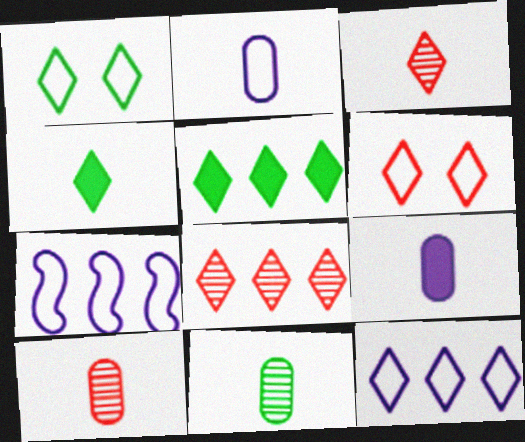[[5, 8, 12]]